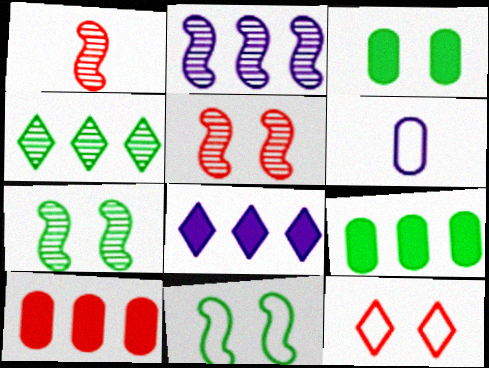[[1, 2, 7], 
[1, 10, 12]]